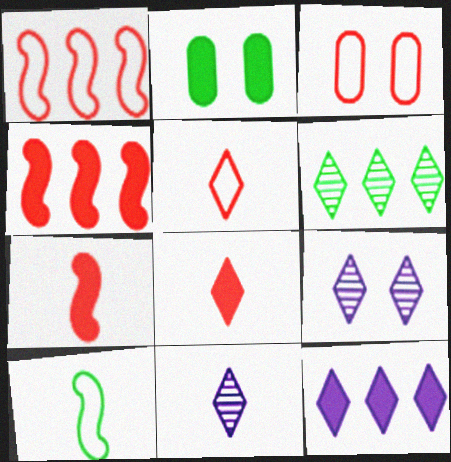[[1, 2, 11], 
[1, 3, 5], 
[2, 6, 10], 
[2, 7, 12]]